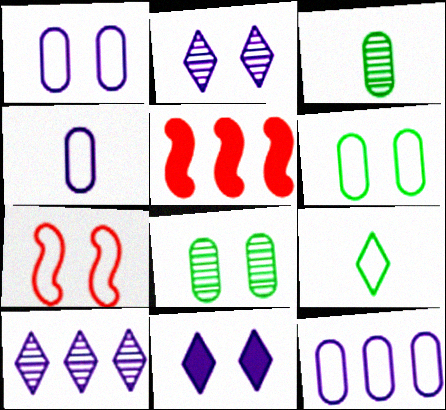[[1, 4, 12], 
[7, 8, 11], 
[7, 9, 12]]